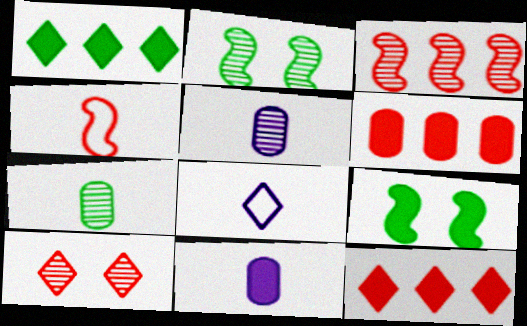[[1, 8, 10], 
[2, 6, 8], 
[4, 6, 10], 
[9, 11, 12]]